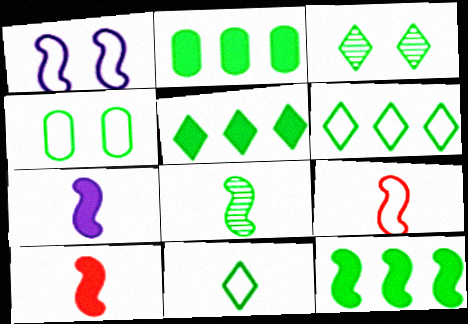[[2, 5, 12], 
[3, 5, 11], 
[4, 5, 8], 
[7, 8, 9]]